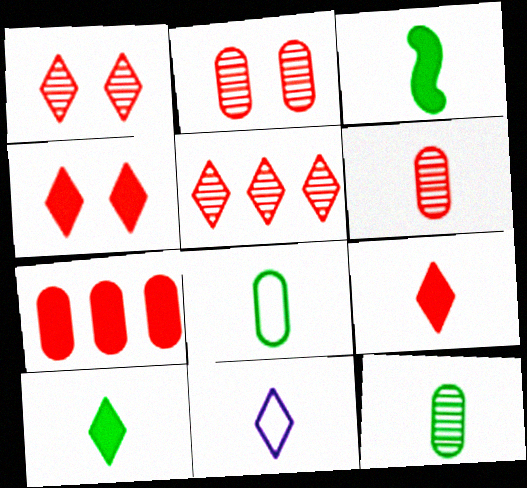[[3, 6, 11]]